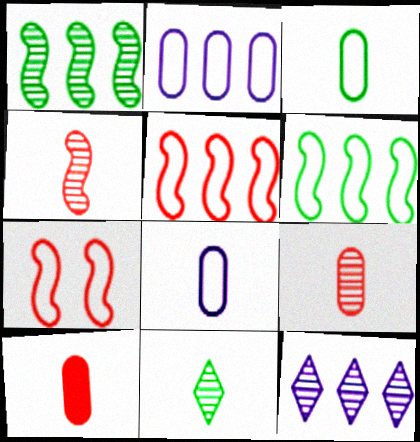[]